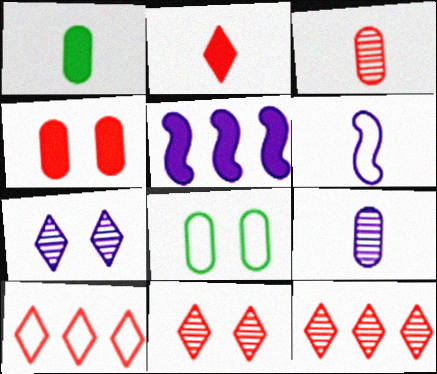[[2, 10, 11], 
[6, 8, 10]]